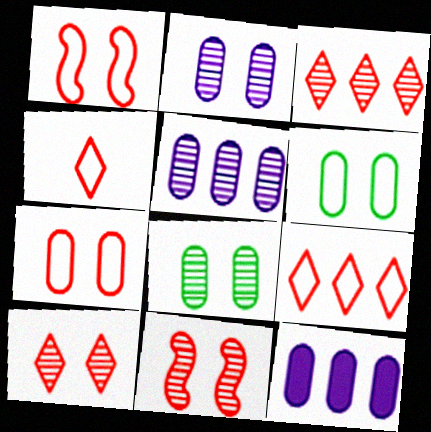[]